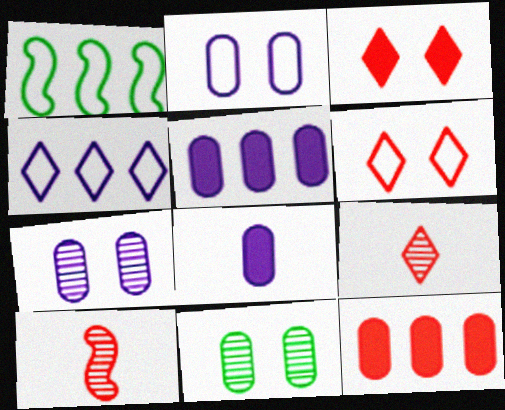[[6, 10, 12]]